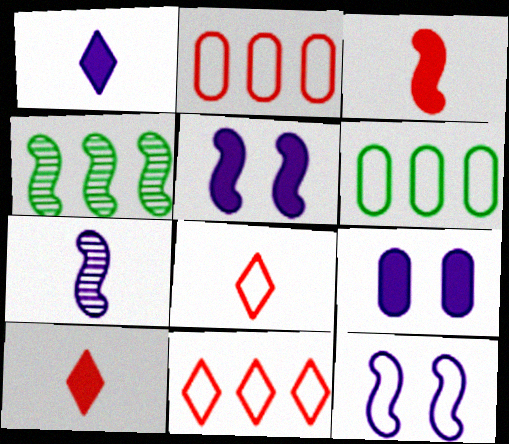[[3, 4, 12], 
[4, 8, 9], 
[6, 8, 12]]